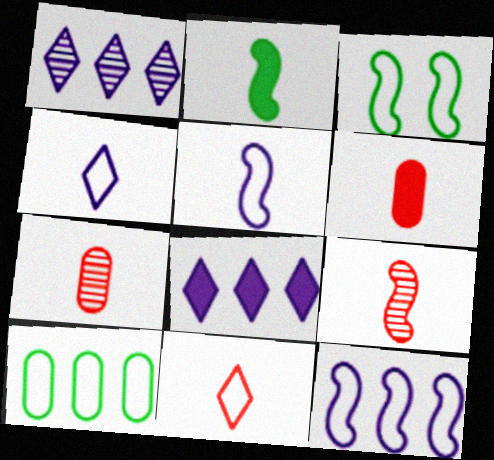[[1, 3, 6], 
[2, 4, 7], 
[2, 5, 9], 
[3, 7, 8], 
[6, 9, 11]]